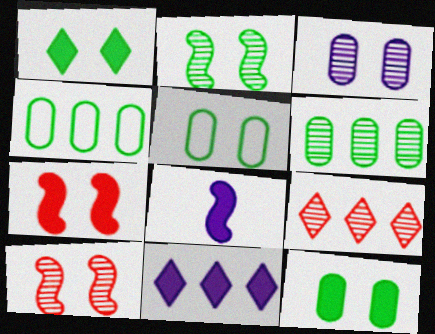[[1, 2, 5], 
[5, 8, 9]]